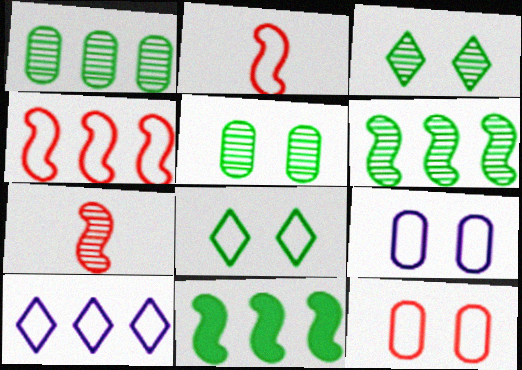[]